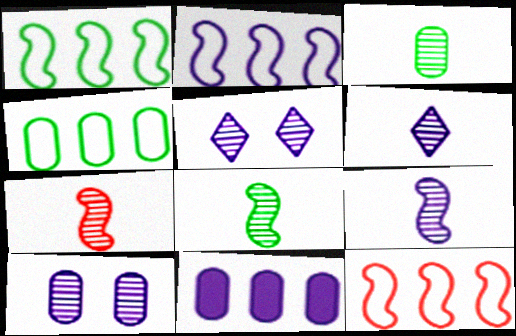[[1, 2, 12], 
[3, 6, 7], 
[7, 8, 9]]